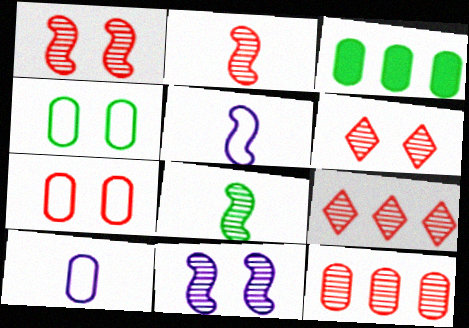[[2, 6, 12], 
[3, 5, 6]]